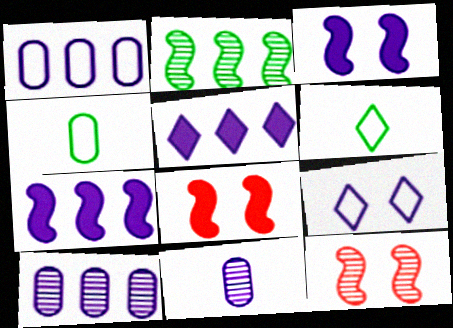[[4, 5, 12], 
[6, 8, 10], 
[7, 9, 11]]